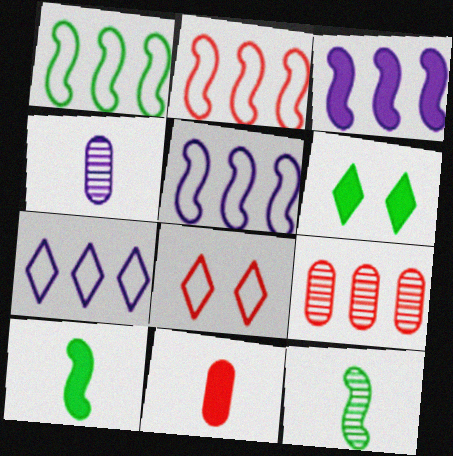[[1, 2, 5], 
[2, 4, 6], 
[3, 6, 11]]